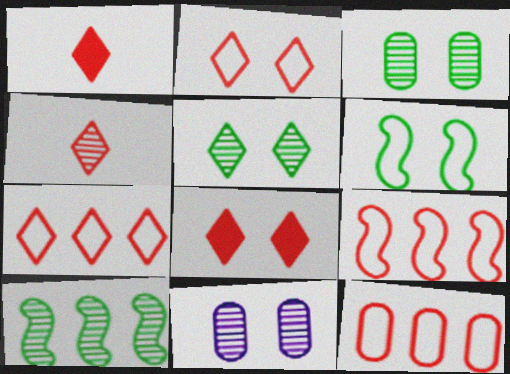[[4, 7, 8], 
[4, 10, 11], 
[6, 8, 11], 
[7, 9, 12]]